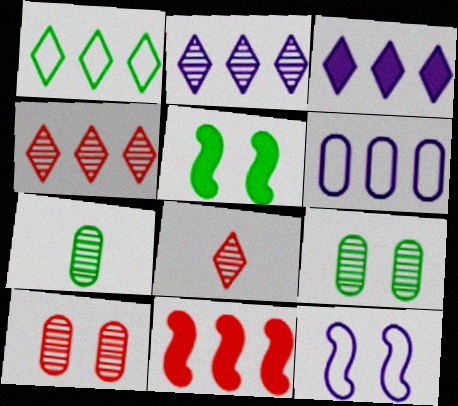[[1, 3, 4], 
[1, 5, 7], 
[5, 6, 8]]